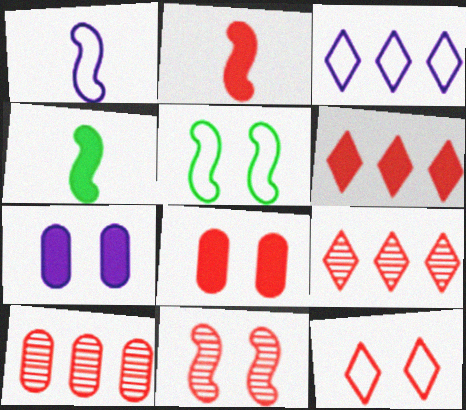[[2, 6, 8], 
[2, 10, 12], 
[4, 6, 7], 
[8, 11, 12]]